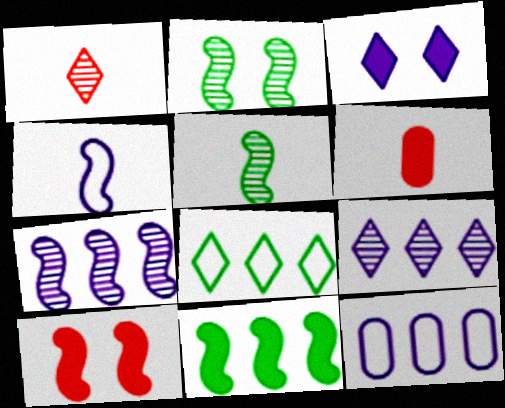[[1, 3, 8], 
[3, 6, 11]]